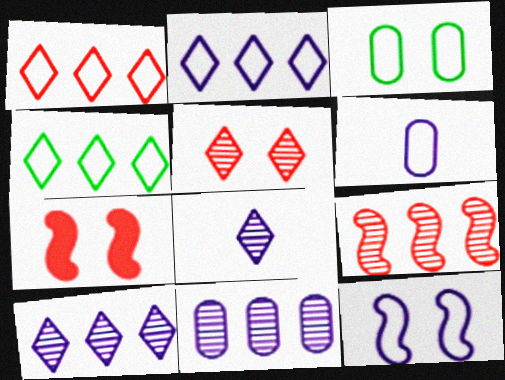[[1, 2, 4], 
[2, 6, 12]]